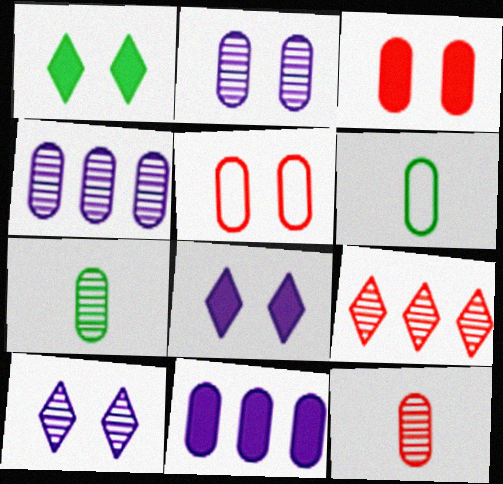[[3, 4, 6], 
[5, 7, 11]]